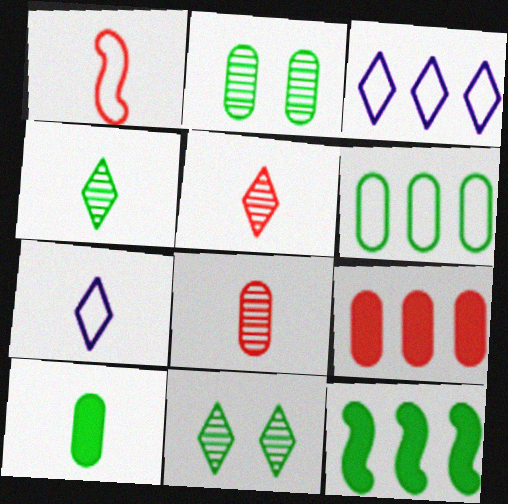[[2, 6, 10]]